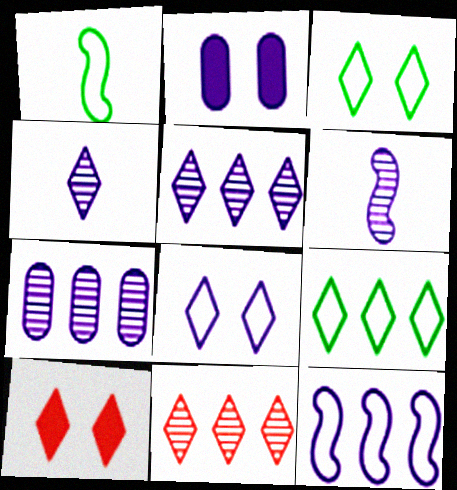[[1, 2, 11], 
[1, 7, 10], 
[2, 4, 12], 
[4, 9, 10]]